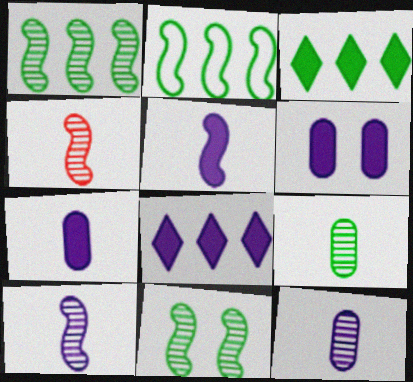[[5, 6, 8]]